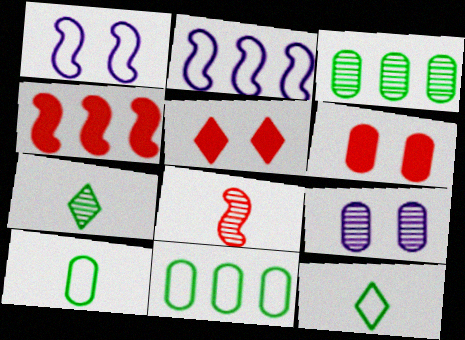[[2, 6, 7], 
[4, 9, 12]]